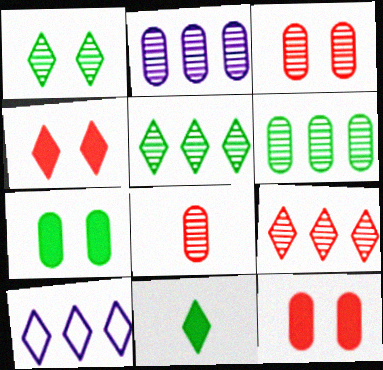[]